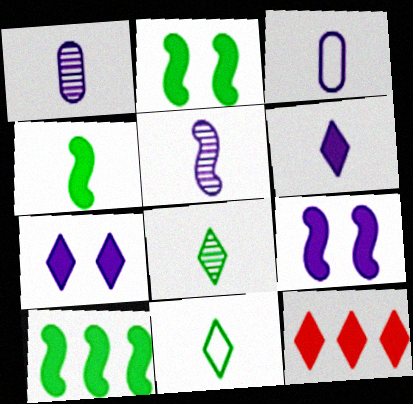[[2, 4, 10], 
[3, 5, 6]]